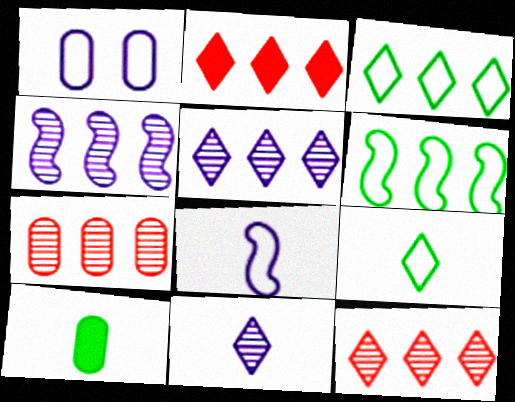[[1, 7, 10], 
[2, 3, 5]]